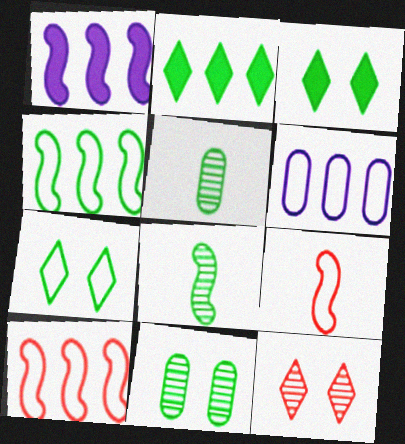[[3, 4, 5], 
[6, 7, 9]]